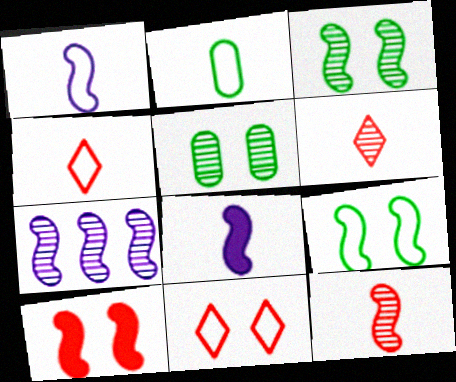[[1, 2, 4], 
[2, 6, 8], 
[3, 7, 12], 
[5, 6, 7]]